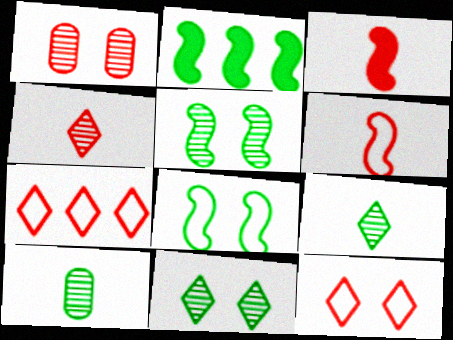[[1, 3, 7]]